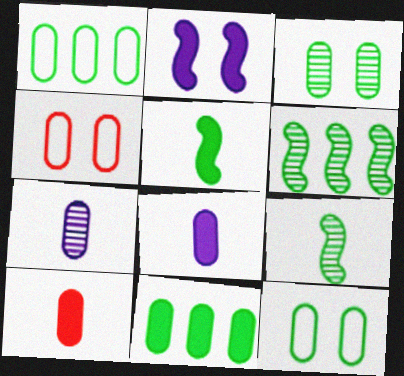[[4, 7, 11]]